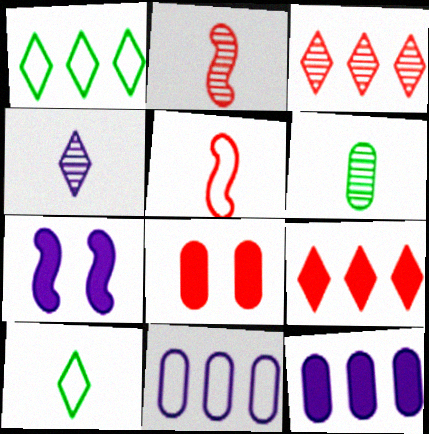[[2, 4, 6], 
[3, 5, 8], 
[4, 7, 11], 
[6, 8, 11]]